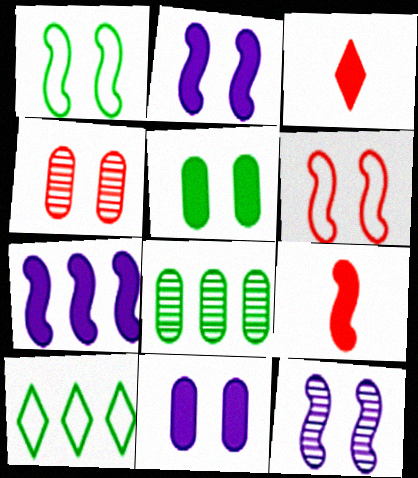[[3, 5, 7]]